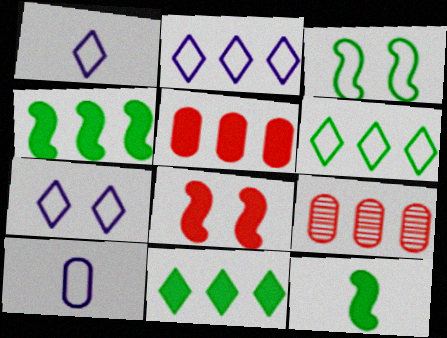[[1, 2, 7], 
[2, 4, 9], 
[7, 9, 12]]